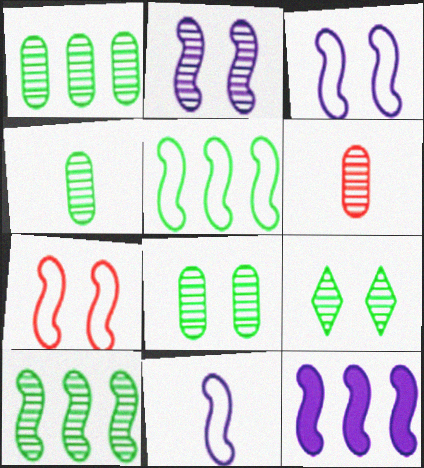[[1, 4, 8], 
[2, 11, 12], 
[4, 9, 10], 
[5, 7, 11]]